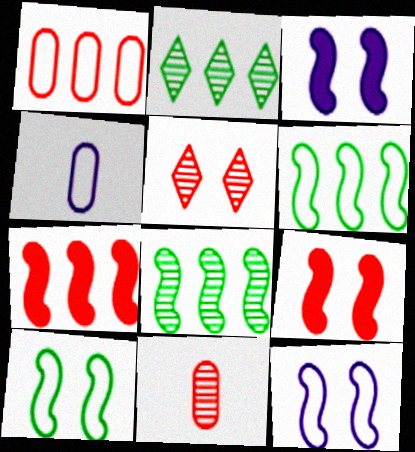[[2, 4, 9]]